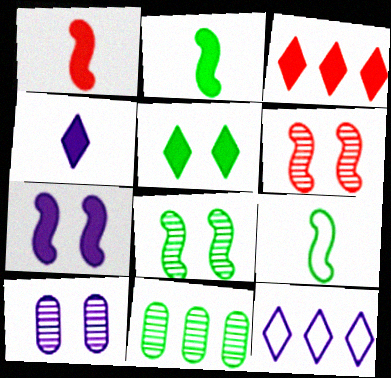[[3, 4, 5], 
[3, 9, 10], 
[5, 9, 11]]